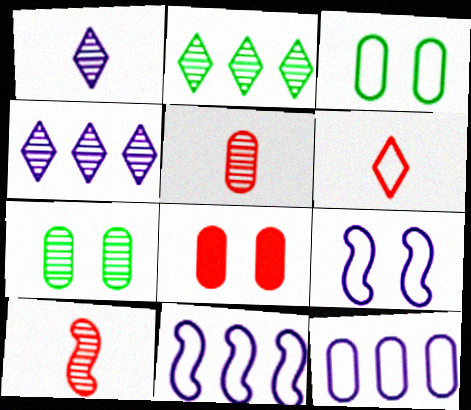[[3, 6, 11], 
[4, 7, 10]]